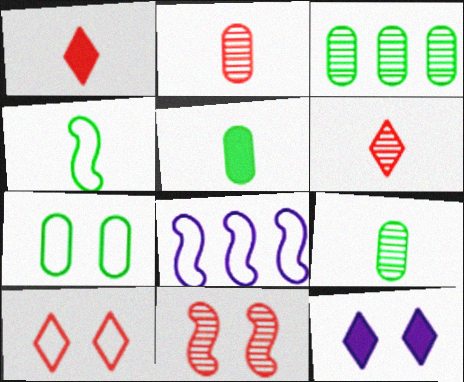[[3, 5, 7], 
[7, 11, 12]]